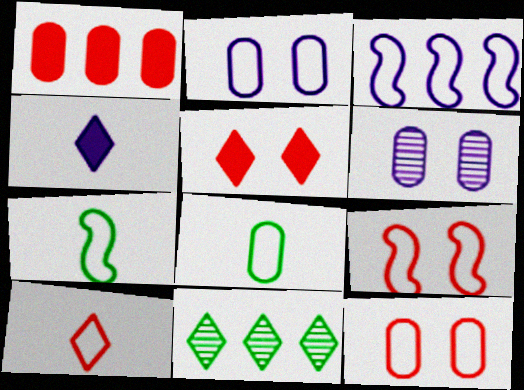[[1, 3, 11], 
[1, 6, 8], 
[3, 4, 6], 
[3, 7, 9]]